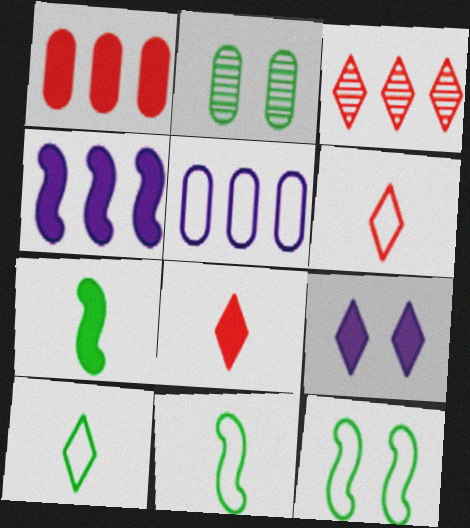[[1, 7, 9], 
[2, 4, 6], 
[3, 9, 10], 
[5, 6, 12]]